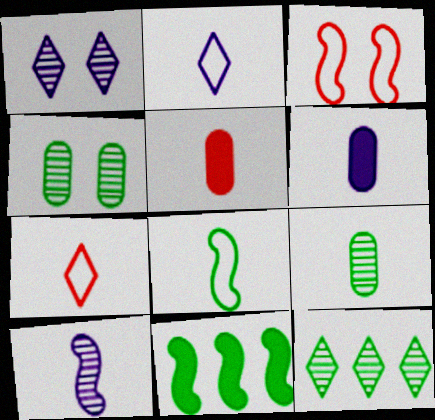[[2, 6, 10], 
[3, 6, 12], 
[3, 10, 11]]